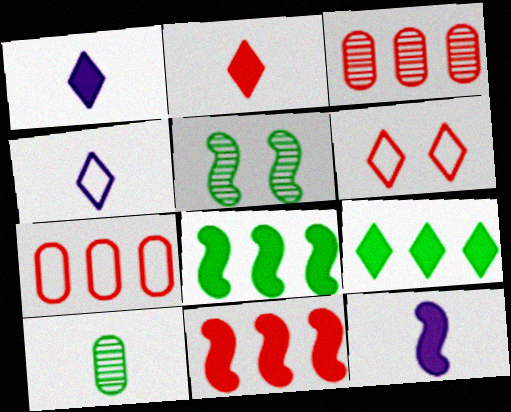[[1, 5, 7]]